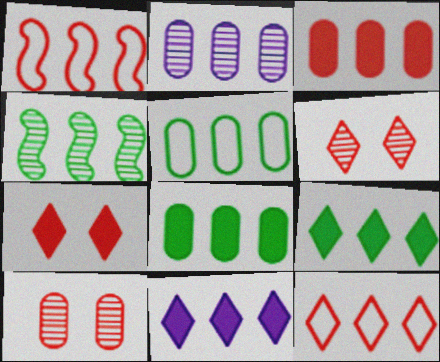[[1, 2, 9], 
[2, 3, 5], 
[4, 5, 9]]